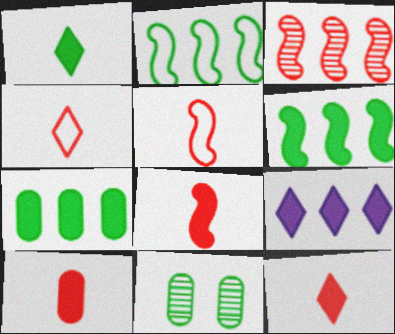[[1, 2, 11], 
[5, 9, 11], 
[8, 10, 12]]